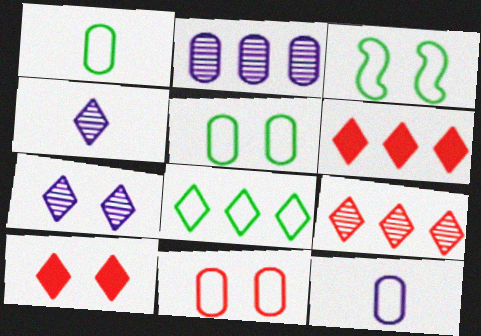[[1, 3, 8], 
[4, 8, 10]]